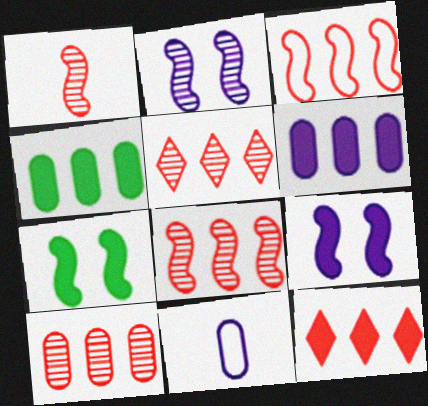[[3, 10, 12], 
[5, 7, 11], 
[5, 8, 10]]